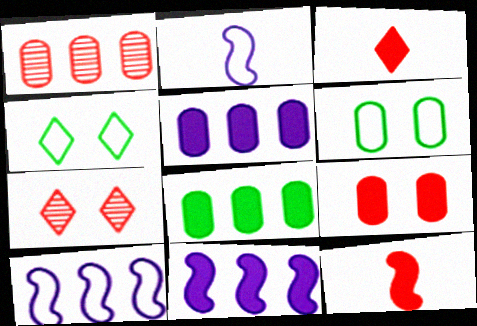[[2, 7, 8]]